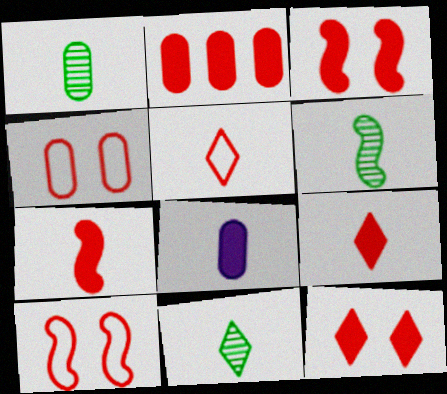[[1, 6, 11], 
[2, 3, 9], 
[2, 7, 12], 
[5, 6, 8]]